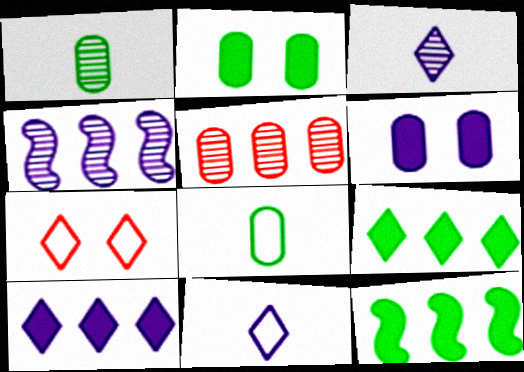[[3, 7, 9], 
[4, 6, 11], 
[5, 6, 8]]